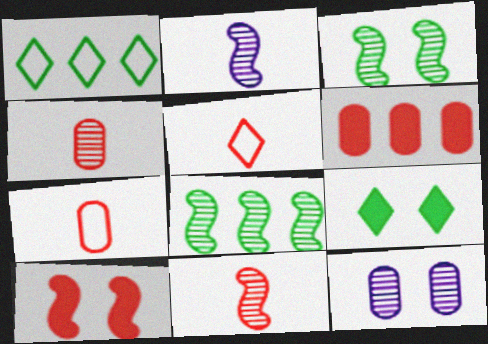[]